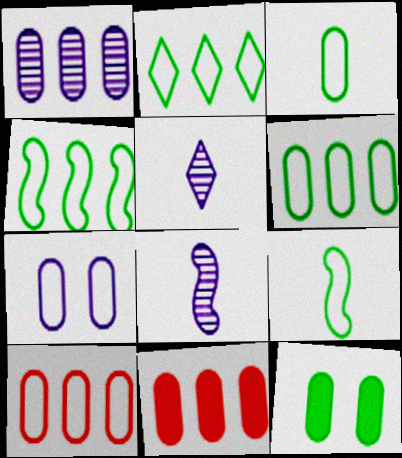[[1, 6, 11], 
[2, 4, 6], 
[3, 7, 10]]